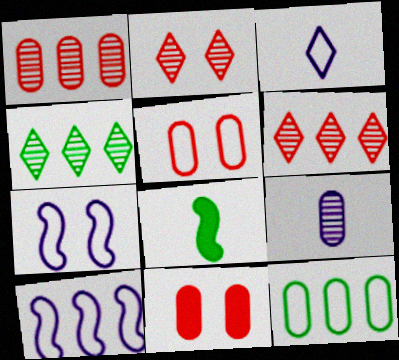[[9, 11, 12]]